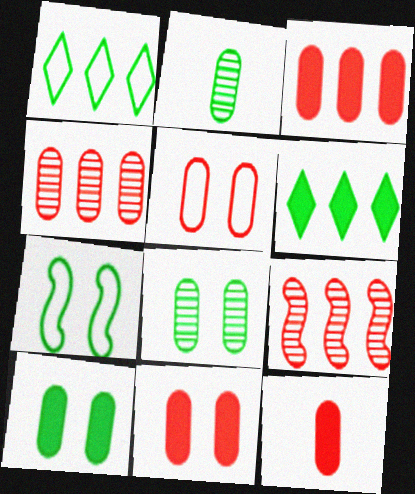[[2, 6, 7], 
[3, 11, 12], 
[4, 5, 12]]